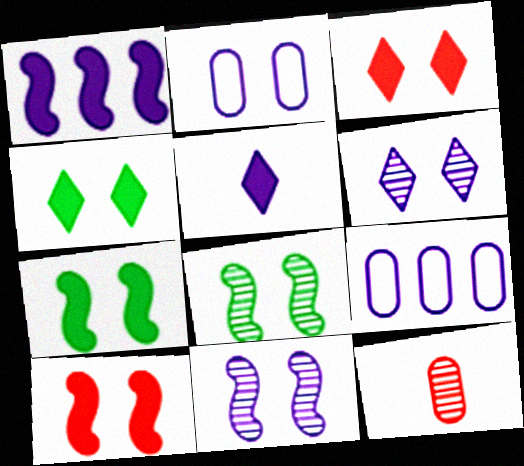[[2, 3, 8], 
[5, 9, 11]]